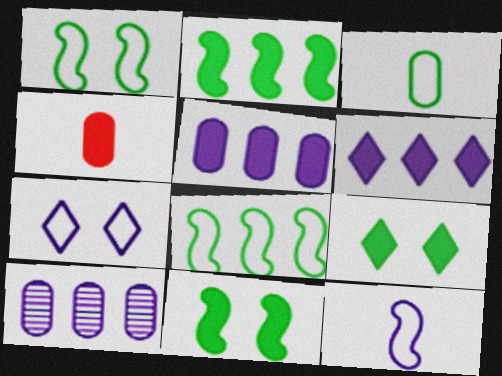[[4, 6, 11]]